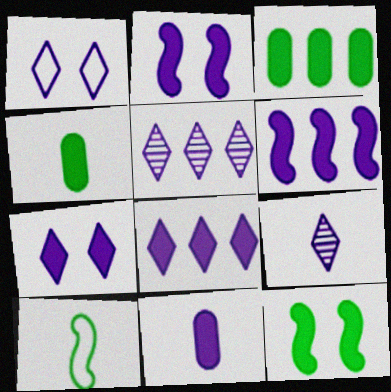[[1, 8, 9], 
[2, 8, 11], 
[6, 7, 11]]